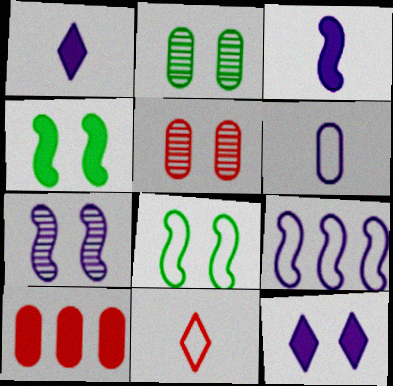[[1, 4, 10], 
[2, 6, 10], 
[3, 7, 9], 
[5, 8, 12]]